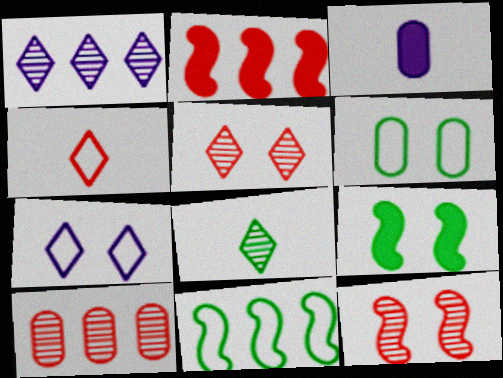[[1, 5, 8], 
[3, 5, 11], 
[3, 6, 10]]